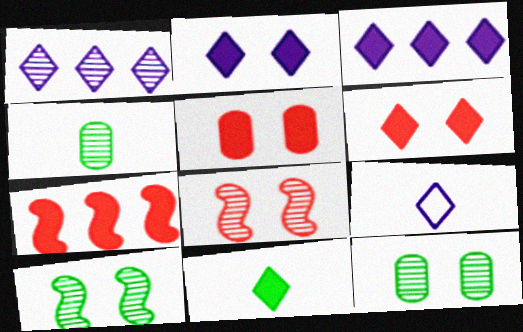[[1, 2, 9], 
[1, 4, 8], 
[3, 6, 11], 
[7, 9, 12]]